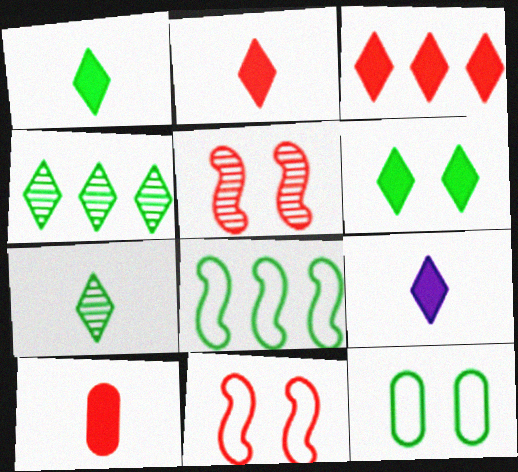[[1, 2, 9], 
[3, 6, 9]]